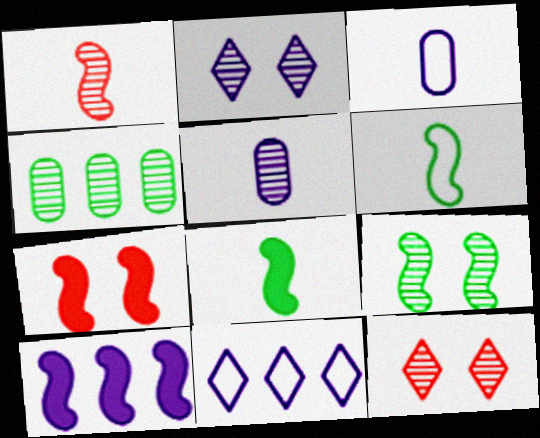[[1, 2, 4], 
[2, 3, 10], 
[7, 8, 10]]